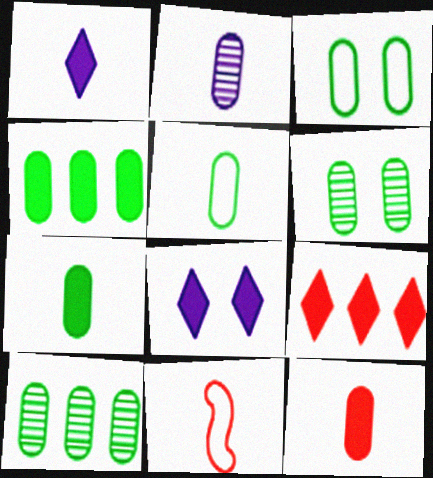[[2, 5, 12], 
[3, 7, 10], 
[4, 5, 6], 
[8, 10, 11]]